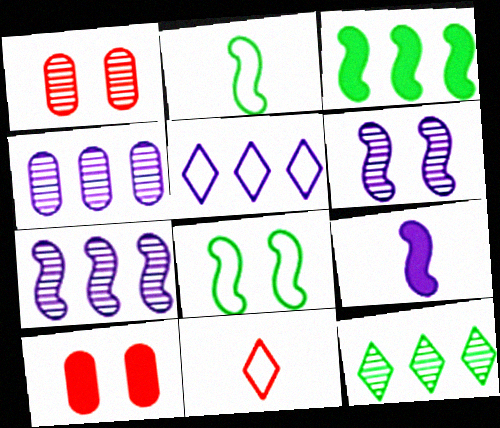[]